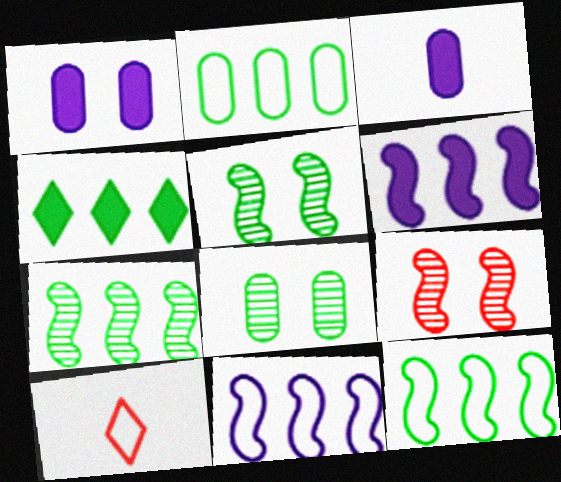[[1, 7, 10], 
[2, 4, 7], 
[6, 8, 10]]